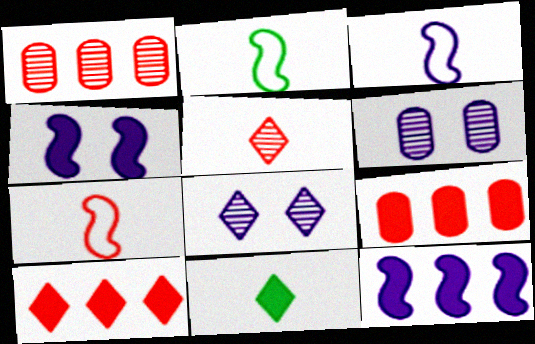[[2, 3, 7], 
[2, 6, 10], 
[2, 8, 9], 
[4, 9, 11]]